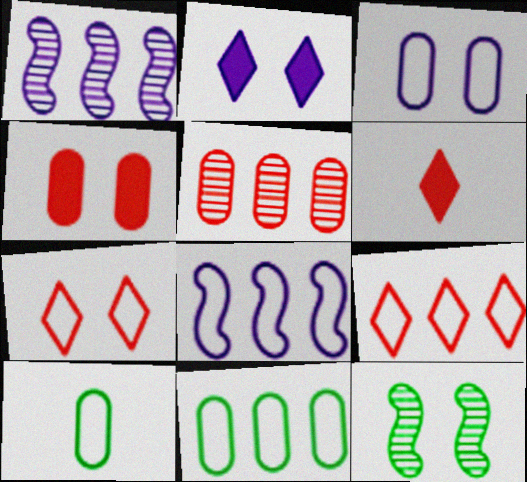[[7, 8, 10], 
[8, 9, 11]]